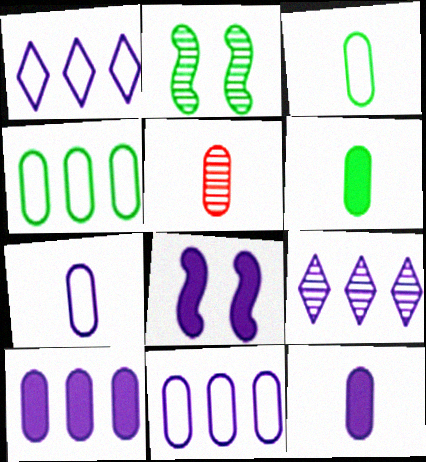[[2, 5, 9], 
[3, 5, 12], 
[5, 6, 7], 
[7, 8, 9]]